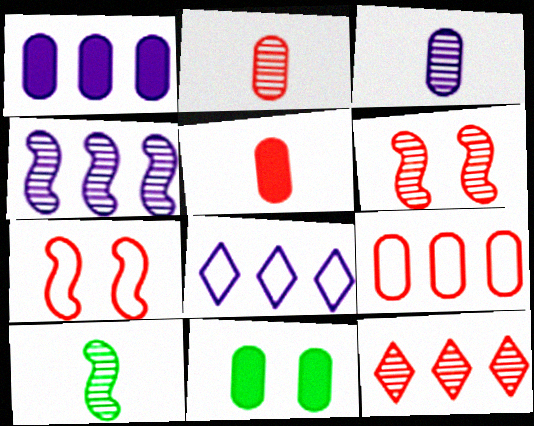[[1, 4, 8], 
[1, 5, 11], 
[2, 6, 12], 
[3, 9, 11], 
[4, 6, 10], 
[5, 7, 12]]